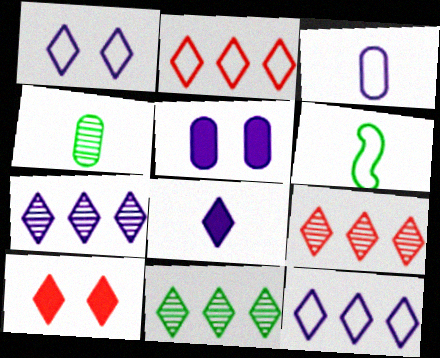[[1, 7, 8], 
[5, 6, 9], 
[7, 9, 11]]